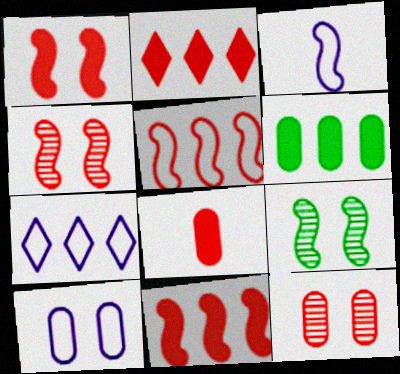[[1, 2, 8], 
[3, 7, 10], 
[3, 9, 11], 
[7, 8, 9]]